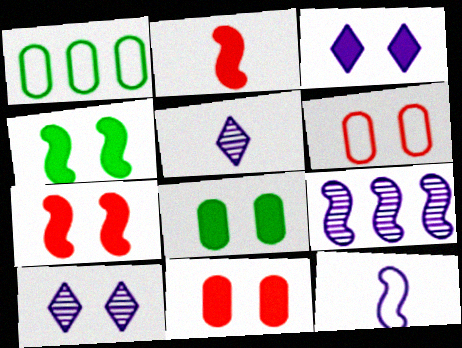[[1, 2, 10], 
[1, 5, 7], 
[3, 4, 11], 
[3, 7, 8], 
[4, 6, 10]]